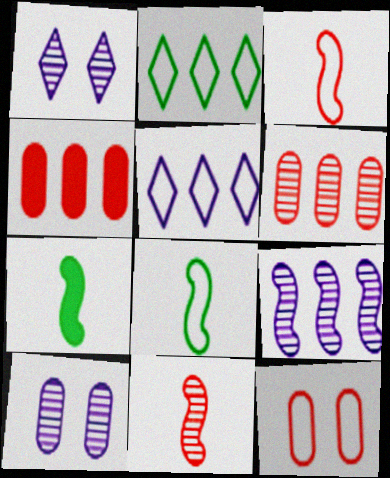[[1, 4, 8], 
[2, 4, 9], 
[5, 8, 12]]